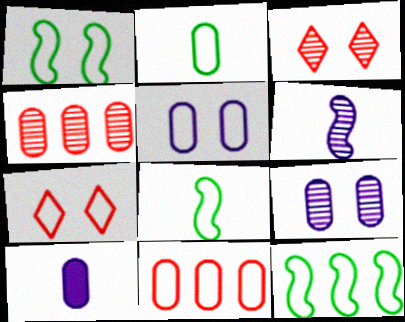[[1, 5, 7], 
[1, 8, 12], 
[2, 5, 11], 
[3, 10, 12]]